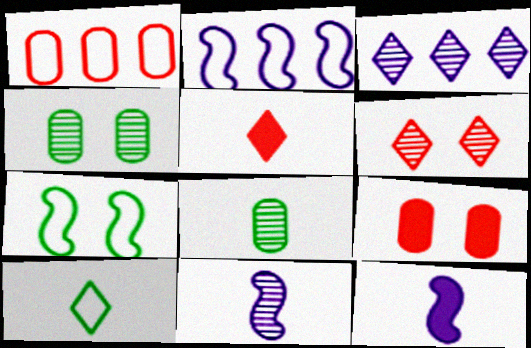[[2, 4, 5]]